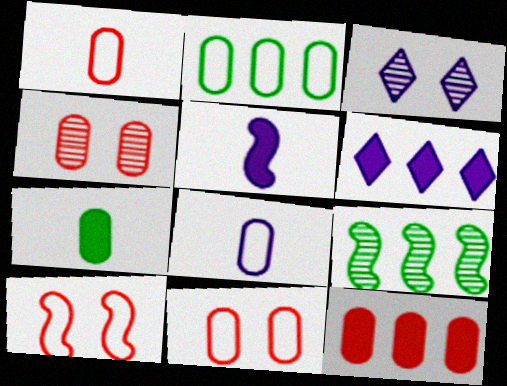[[1, 4, 12], 
[2, 8, 11], 
[5, 9, 10]]